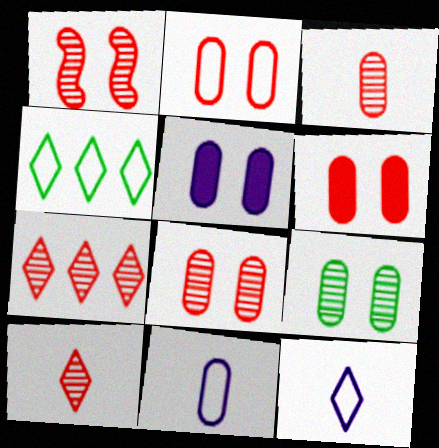[[1, 3, 7], 
[2, 5, 9], 
[2, 6, 8]]